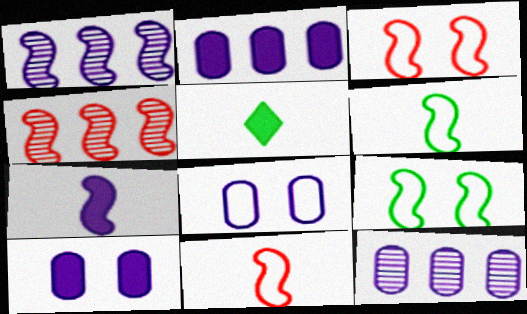[[3, 5, 12], 
[4, 5, 8], 
[4, 7, 9]]